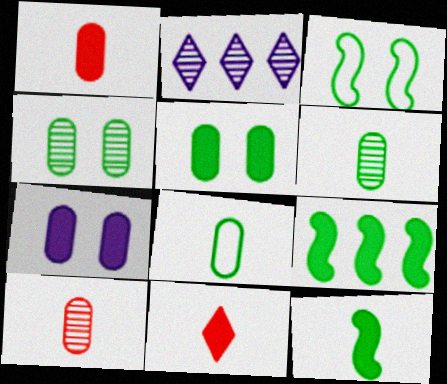[[1, 2, 3], 
[7, 9, 11]]